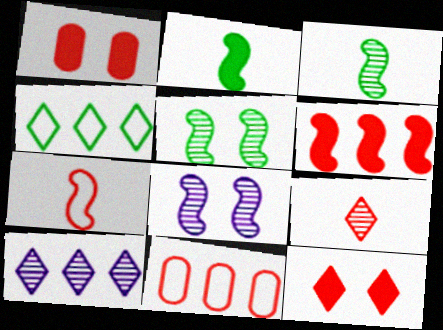[]